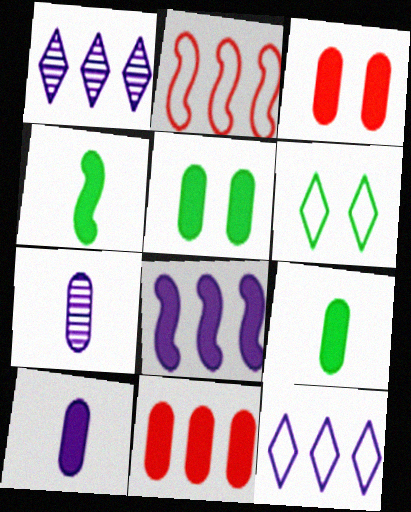[[5, 10, 11]]